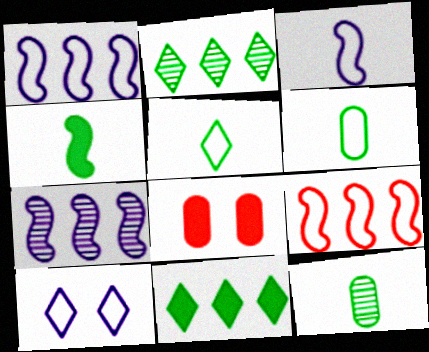[[2, 3, 8], 
[4, 5, 12], 
[5, 7, 8], 
[6, 9, 10]]